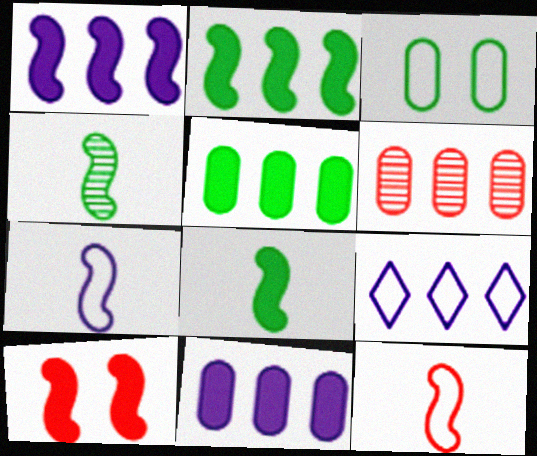[[1, 8, 10], 
[2, 6, 9], 
[3, 9, 12]]